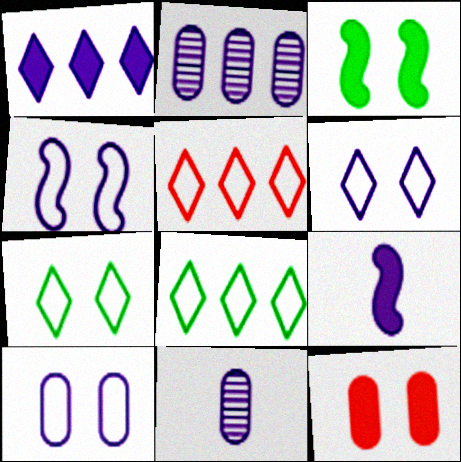[[1, 4, 11], 
[2, 6, 9], 
[3, 5, 11], 
[4, 6, 10]]